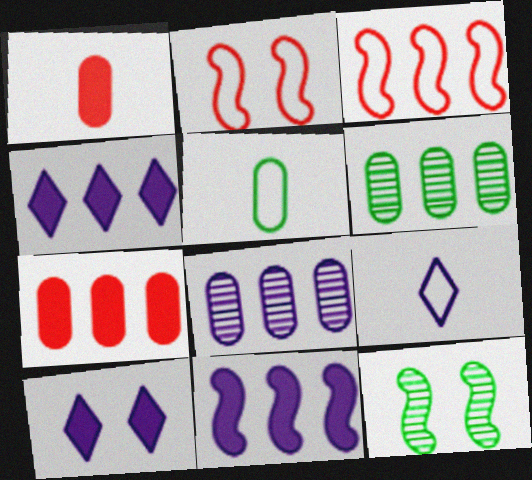[[3, 4, 6], 
[7, 9, 12]]